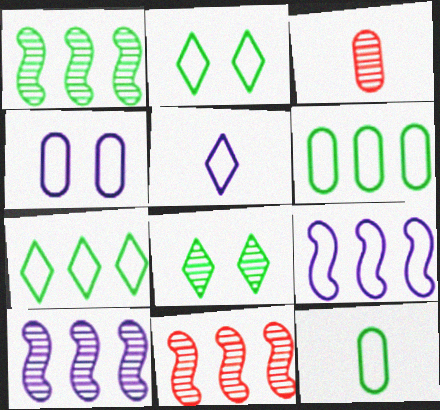[[1, 10, 11], 
[3, 8, 10], 
[4, 5, 9]]